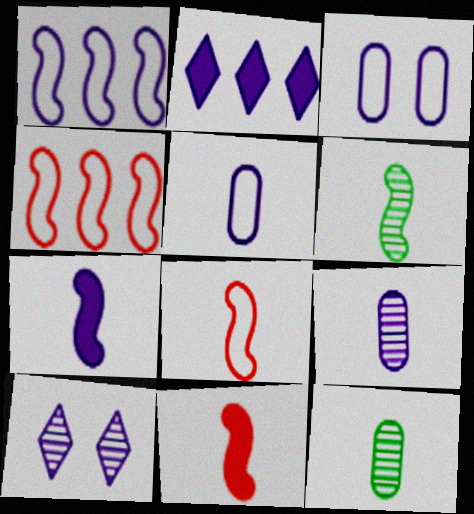[[6, 7, 8]]